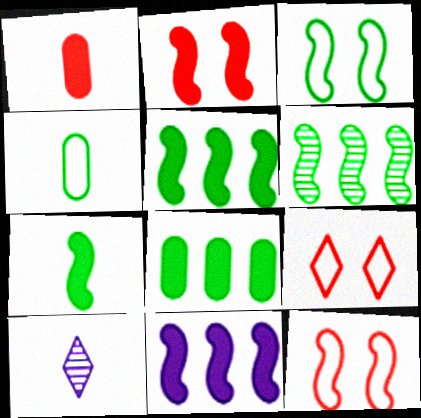[[2, 7, 11], 
[3, 6, 7], 
[8, 10, 12]]